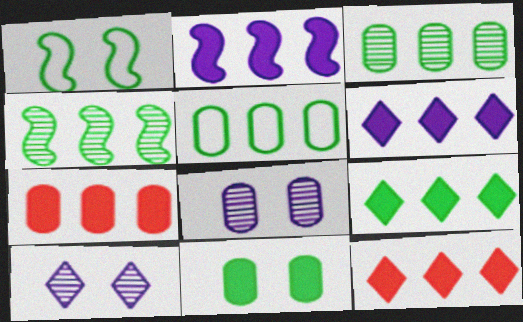[[2, 7, 9], 
[4, 5, 9], 
[6, 9, 12]]